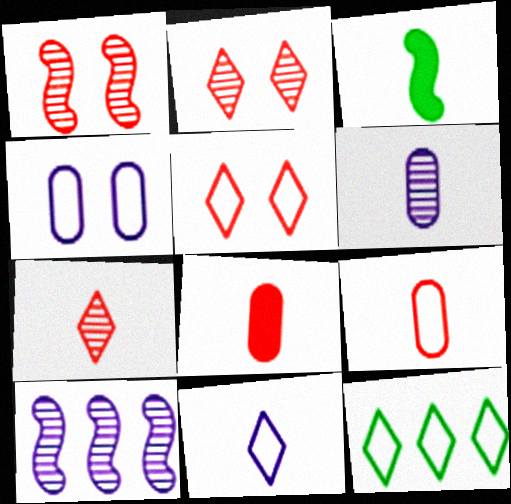[[5, 11, 12]]